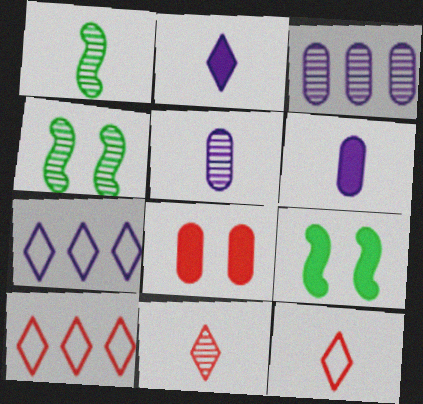[[1, 5, 11], 
[1, 6, 12], 
[1, 7, 8], 
[3, 4, 11], 
[3, 9, 12], 
[4, 6, 10], 
[5, 9, 10]]